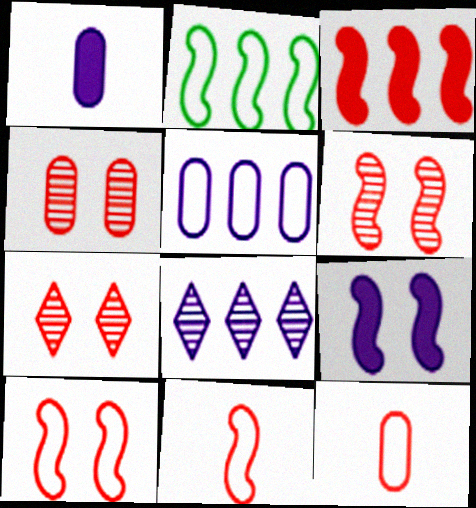[[1, 2, 7], 
[3, 6, 11], 
[3, 7, 12], 
[4, 6, 7]]